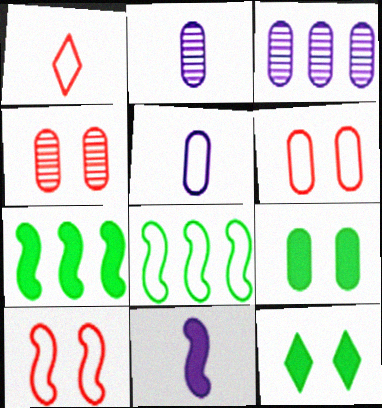[]